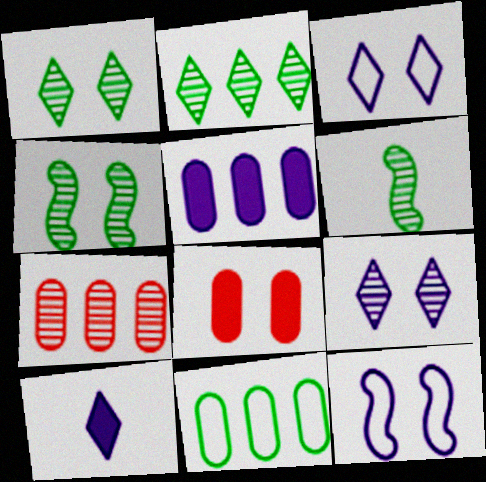[[1, 8, 12], 
[3, 4, 8], 
[5, 7, 11], 
[6, 7, 9]]